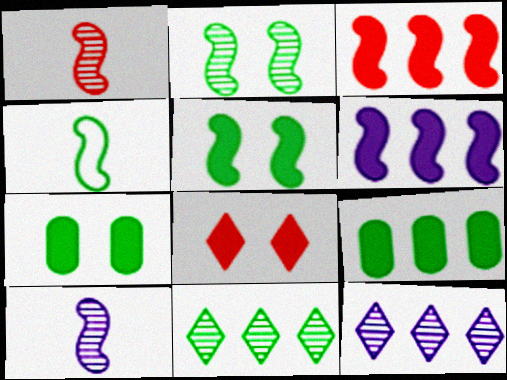[[4, 7, 11]]